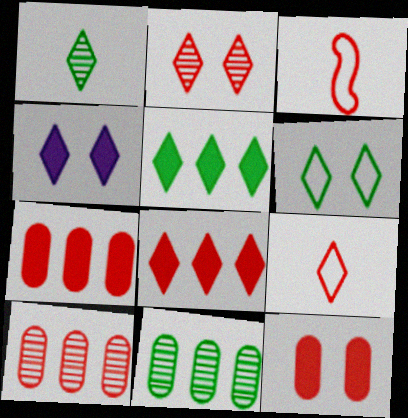[[1, 5, 6], 
[2, 3, 7], 
[2, 4, 6], 
[2, 8, 9], 
[3, 4, 11]]